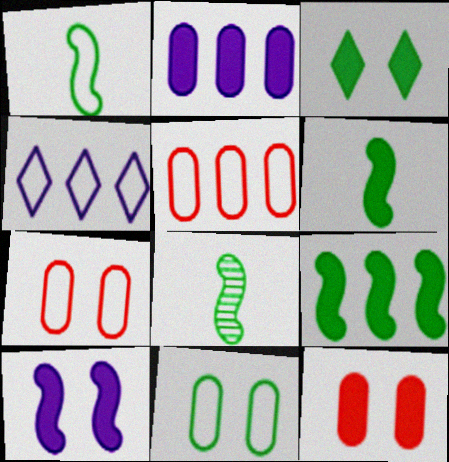[[1, 4, 7], 
[1, 6, 8], 
[3, 10, 12], 
[4, 8, 12]]